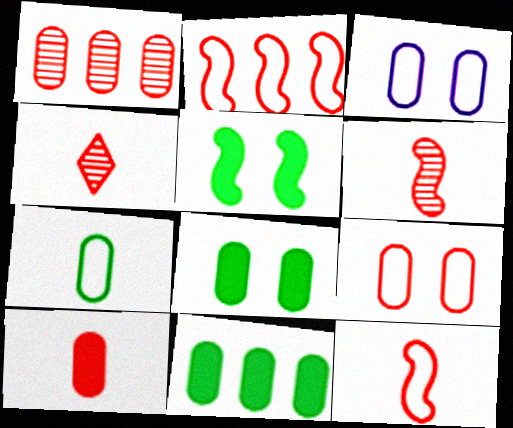[[1, 9, 10], 
[4, 10, 12]]